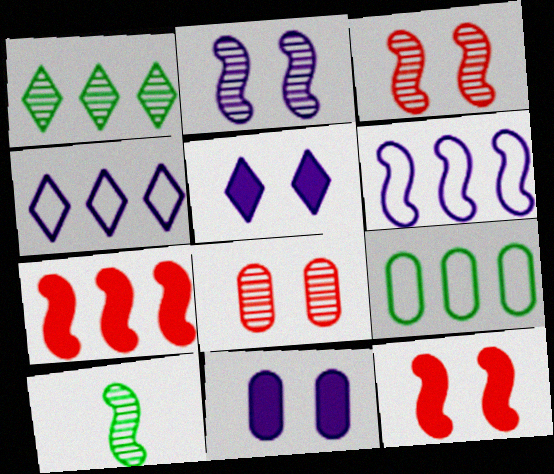[[6, 10, 12]]